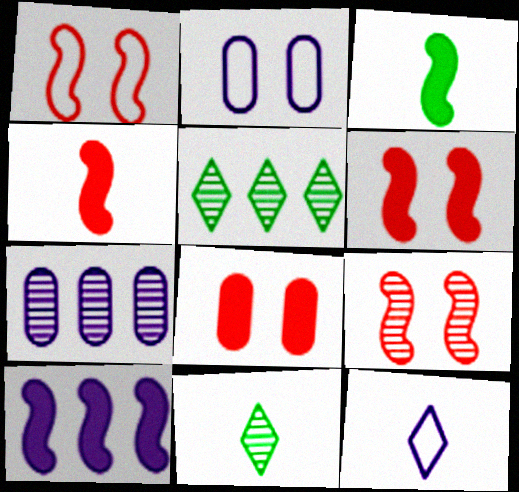[[1, 6, 9], 
[2, 4, 5], 
[3, 6, 10], 
[7, 9, 11]]